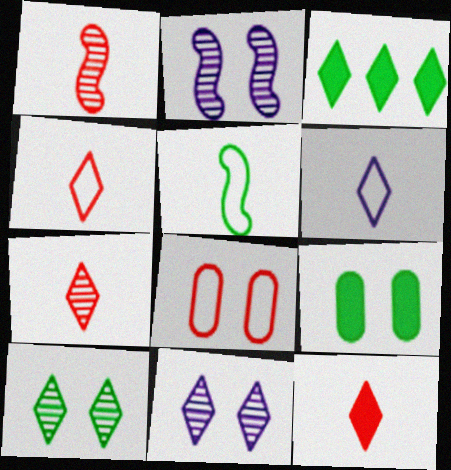[[3, 4, 11], 
[4, 7, 12]]